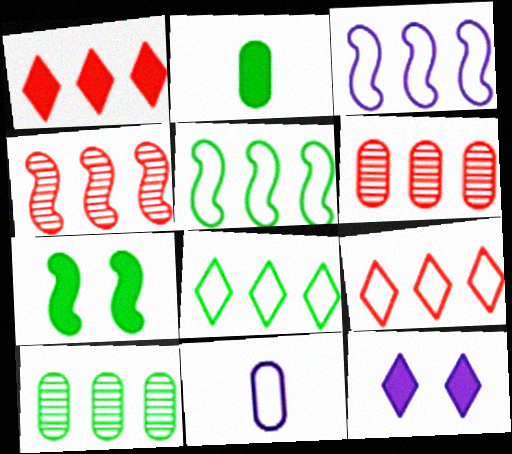[[1, 3, 10]]